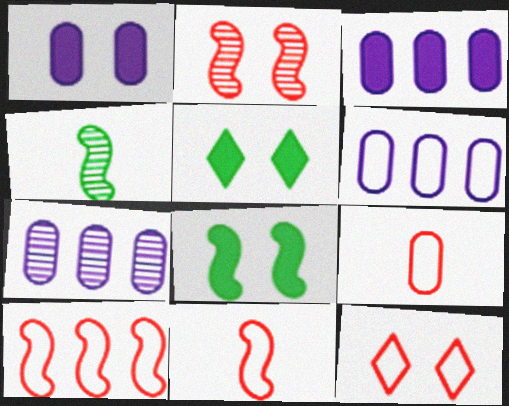[[3, 4, 12], 
[3, 6, 7], 
[5, 7, 11], 
[9, 10, 12]]